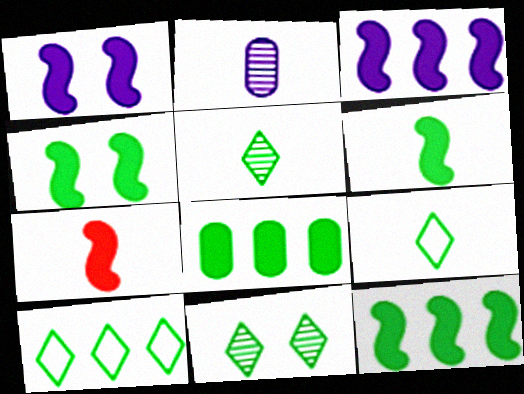[[1, 7, 12], 
[2, 7, 9], 
[3, 4, 7], 
[4, 6, 12]]